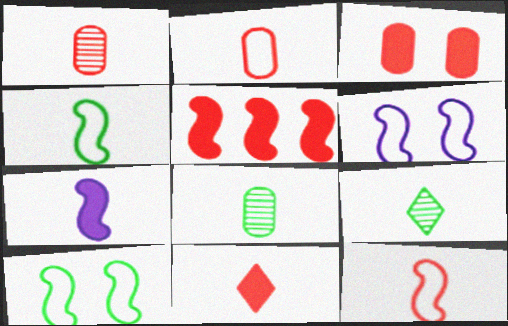[[1, 11, 12], 
[2, 7, 9], 
[3, 5, 11]]